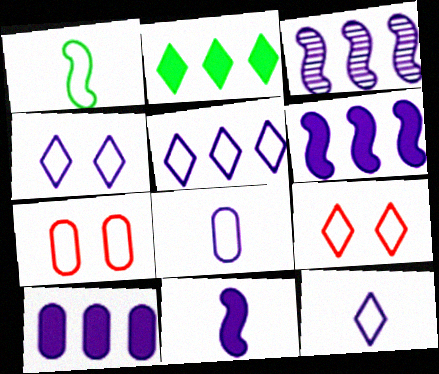[[1, 5, 7], 
[3, 5, 10], 
[4, 5, 12]]